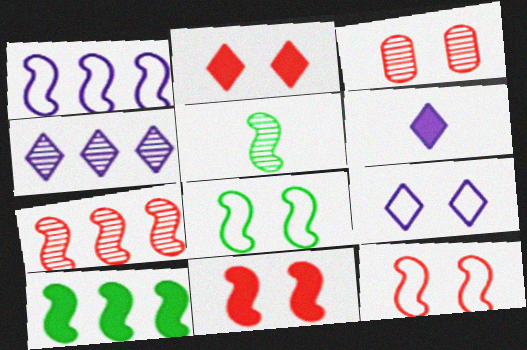[[1, 5, 11], 
[1, 7, 10], 
[2, 3, 12], 
[3, 4, 5], 
[4, 6, 9], 
[5, 8, 10]]